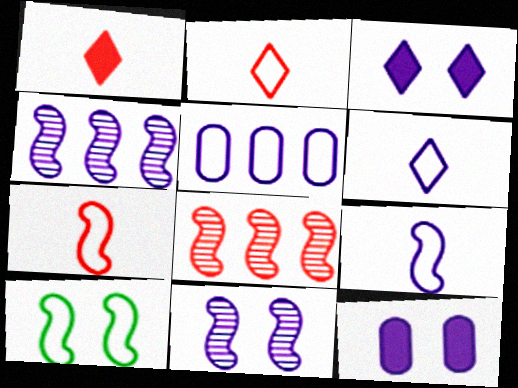[[2, 5, 10], 
[4, 6, 12]]